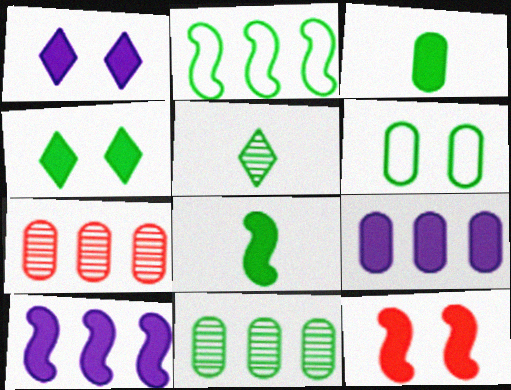[[3, 6, 11], 
[8, 10, 12]]